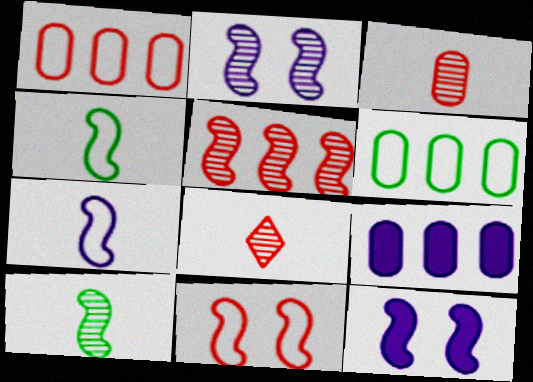[[2, 5, 10], 
[4, 5, 12], 
[6, 8, 12]]